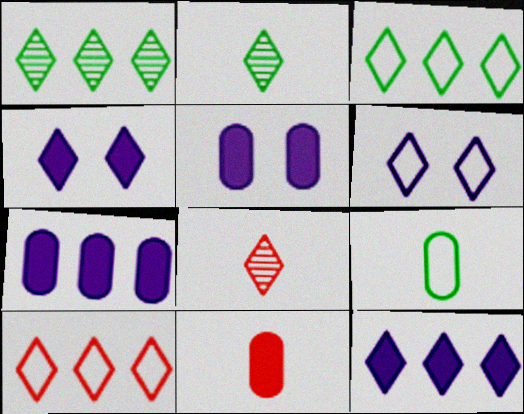[[1, 10, 12], 
[2, 4, 10], 
[3, 4, 8]]